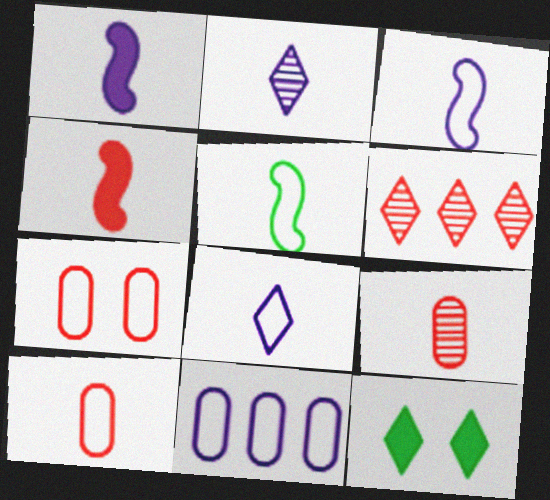[[4, 6, 7], 
[5, 8, 10], 
[6, 8, 12]]